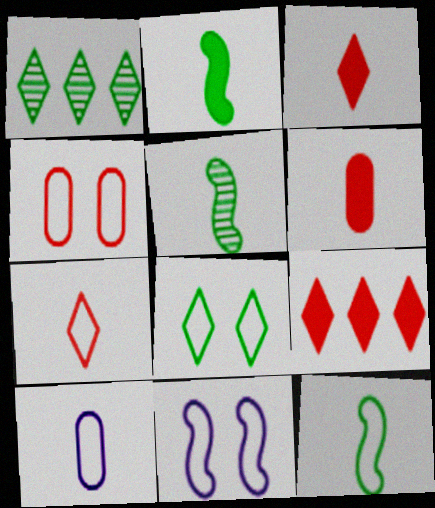[[1, 6, 11], 
[2, 5, 12], 
[3, 5, 10], 
[4, 8, 11], 
[7, 10, 12]]